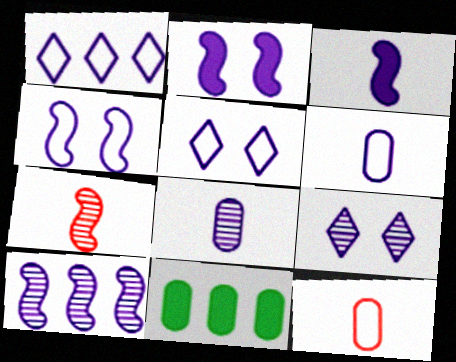[[1, 2, 8], 
[1, 4, 6], 
[3, 4, 10], 
[5, 7, 11], 
[8, 9, 10]]